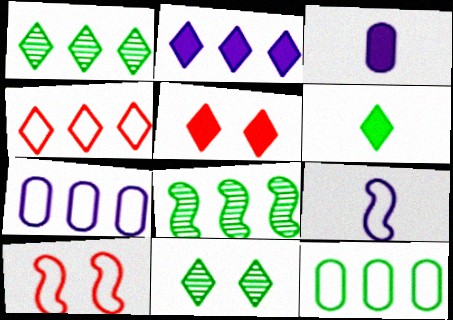[[1, 2, 4], 
[1, 3, 10], 
[2, 5, 6]]